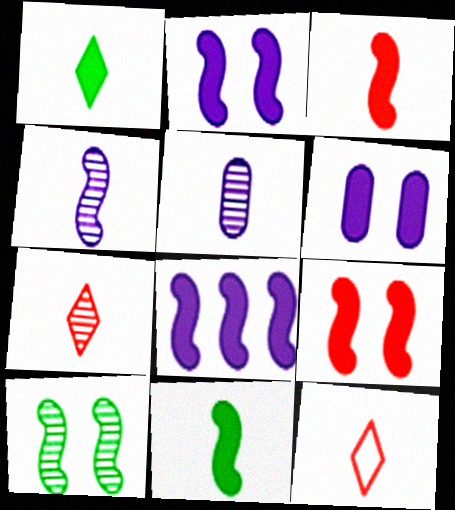[[5, 11, 12], 
[8, 9, 11]]